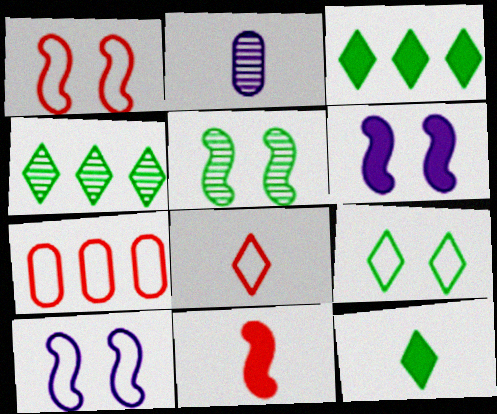[[1, 2, 3], 
[1, 5, 6], 
[1, 7, 8], 
[4, 9, 12]]